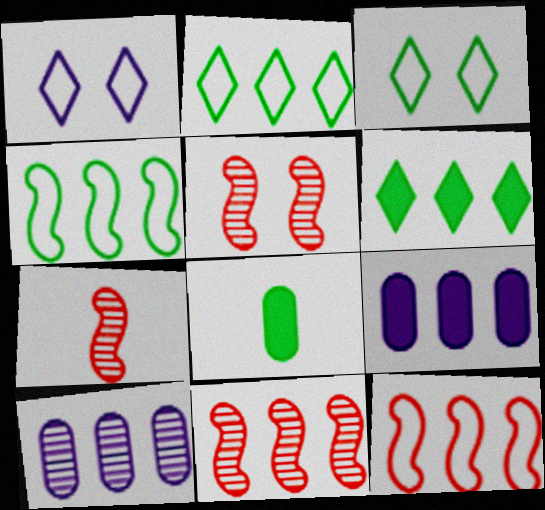[[1, 8, 11], 
[2, 9, 11], 
[3, 7, 9], 
[5, 7, 11], 
[6, 10, 12]]